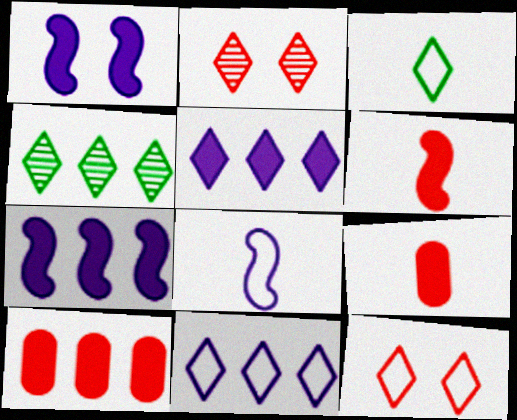[[2, 3, 5], 
[3, 11, 12]]